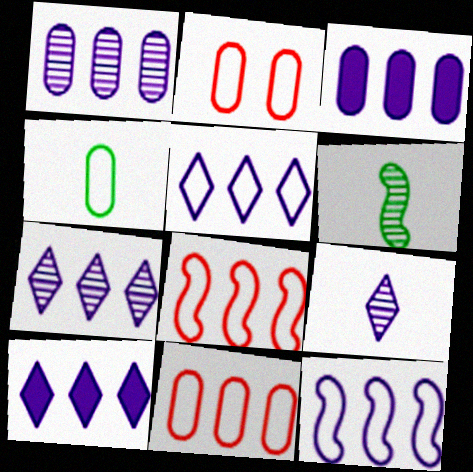[[1, 10, 12], 
[2, 6, 10], 
[3, 7, 12], 
[5, 7, 10]]